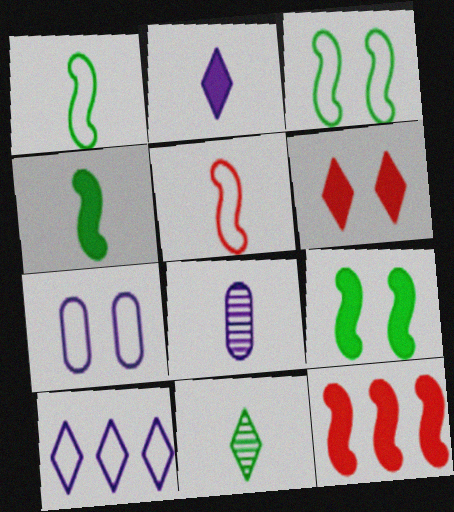[[6, 10, 11], 
[7, 11, 12]]